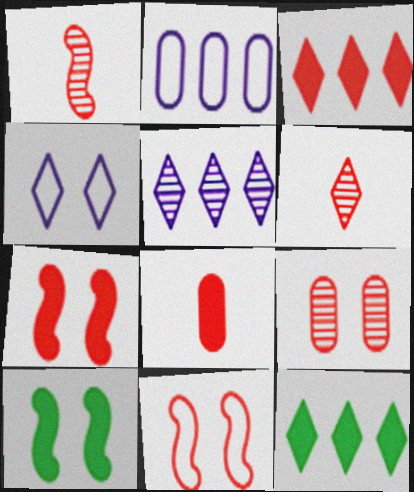[[2, 6, 10], 
[3, 7, 8], 
[4, 6, 12], 
[4, 9, 10]]